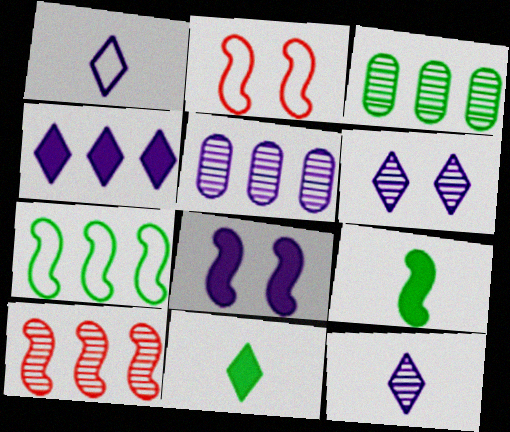[[1, 4, 6], 
[1, 5, 8], 
[2, 5, 11]]